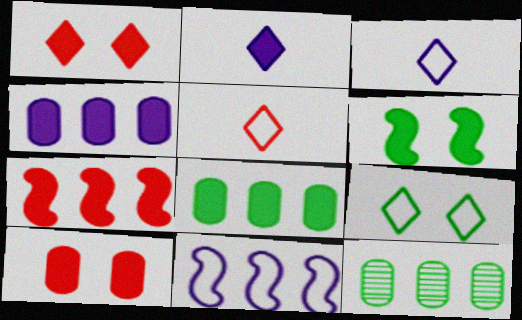[]